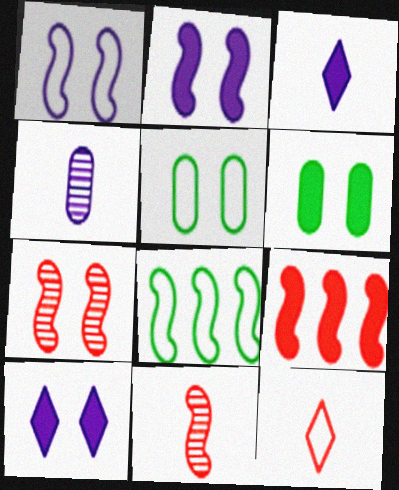[[2, 8, 11], 
[3, 6, 9], 
[5, 7, 10]]